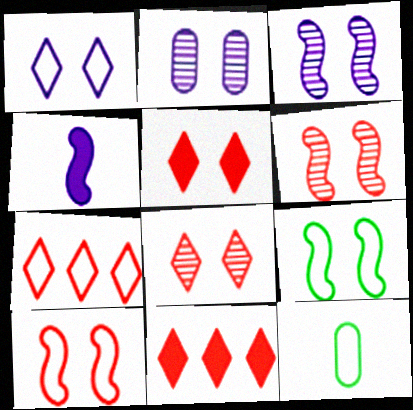[[2, 5, 9], 
[3, 11, 12]]